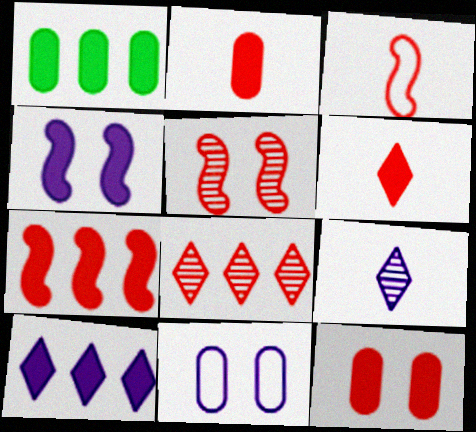[[1, 4, 6], 
[1, 7, 10], 
[3, 5, 7], 
[3, 8, 12], 
[6, 7, 12]]